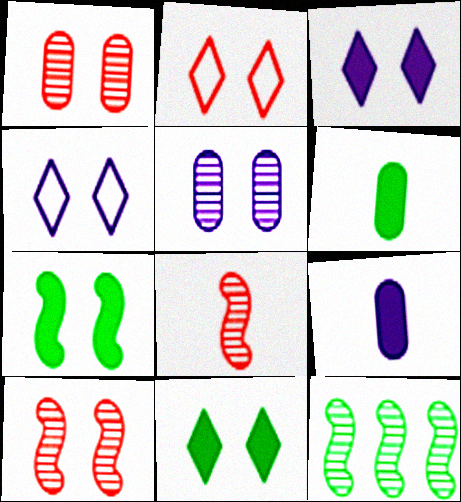[[1, 4, 7], 
[2, 5, 7], 
[2, 9, 12]]